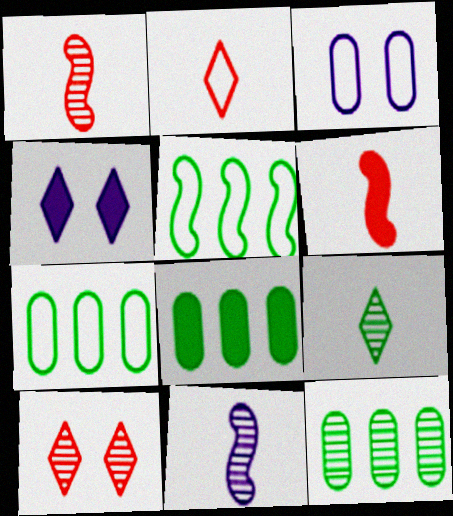[[1, 4, 7], 
[2, 3, 5], 
[4, 6, 8], 
[7, 8, 12], 
[10, 11, 12]]